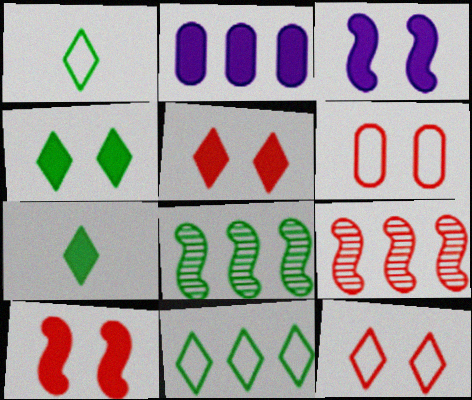[[2, 7, 10], 
[2, 9, 11]]